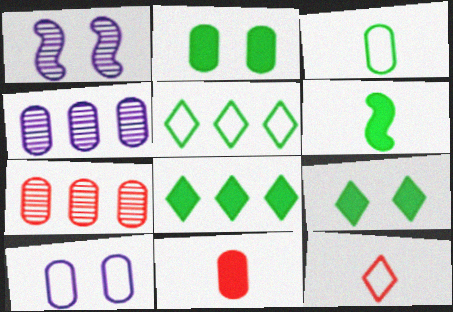[[1, 5, 11], 
[2, 6, 8]]